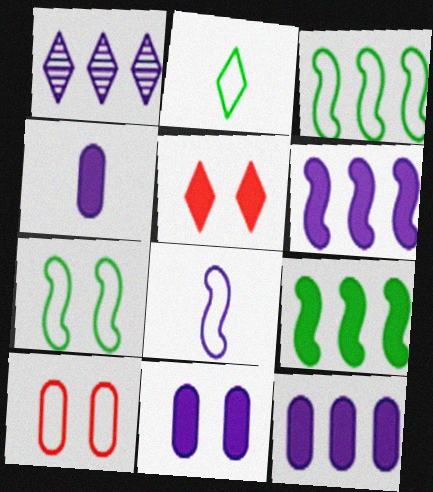[[1, 2, 5], 
[1, 8, 11], 
[4, 5, 9], 
[4, 11, 12]]